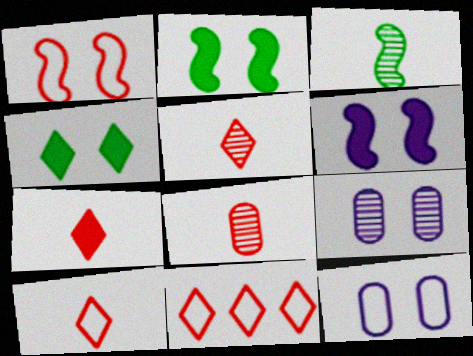[[1, 4, 9], 
[5, 7, 10]]